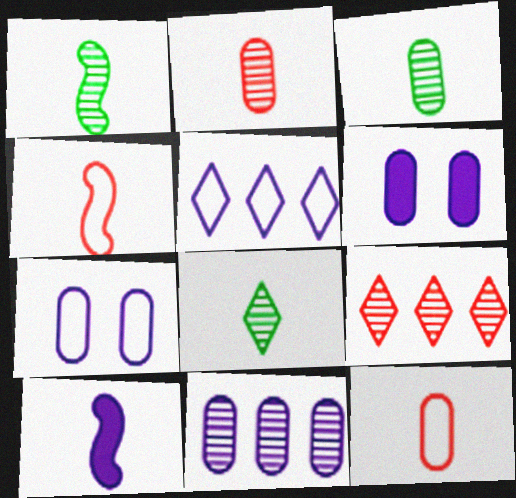[[1, 3, 8], 
[1, 4, 10], 
[8, 10, 12]]